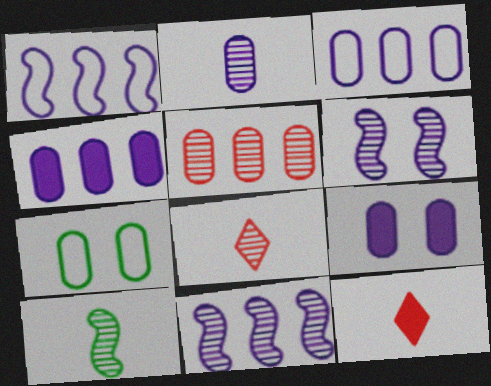[[2, 3, 9], 
[2, 8, 10], 
[7, 11, 12]]